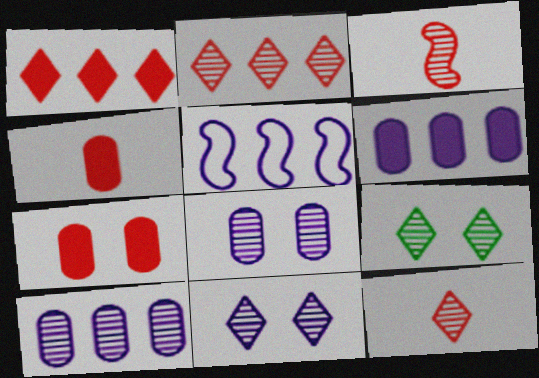[[3, 9, 10], 
[4, 5, 9]]